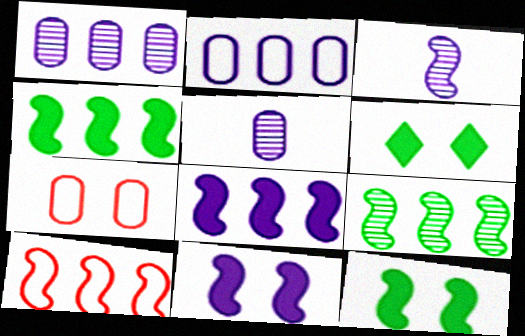[[3, 10, 12], 
[5, 6, 10], 
[8, 9, 10]]